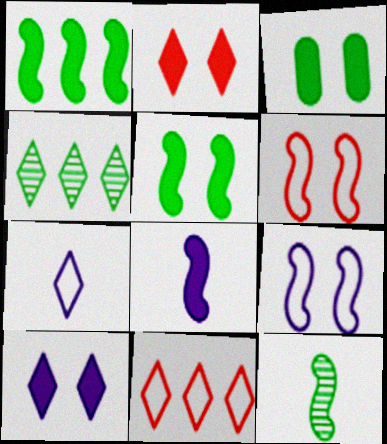[[2, 4, 7]]